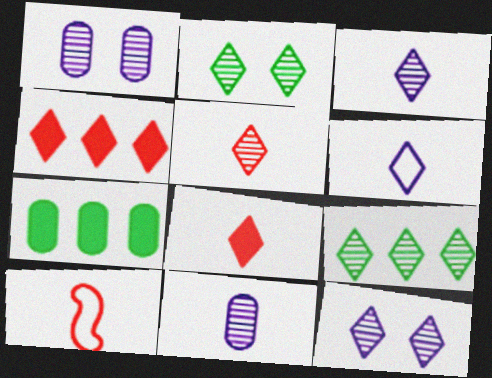[[2, 4, 6], 
[5, 9, 12], 
[7, 10, 12]]